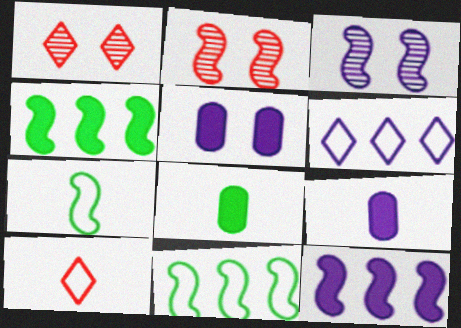[[1, 9, 11], 
[2, 6, 8], 
[2, 7, 12], 
[3, 6, 9]]